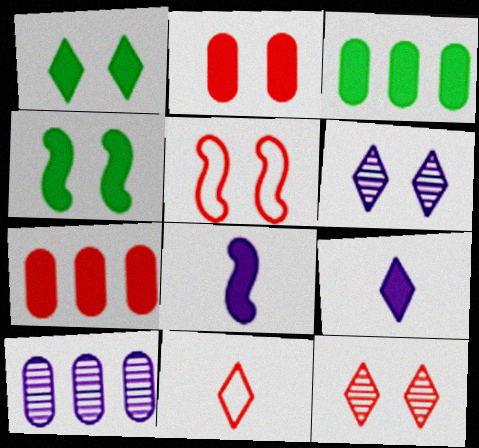[[1, 7, 8], 
[2, 5, 12], 
[4, 7, 9], 
[4, 10, 11]]